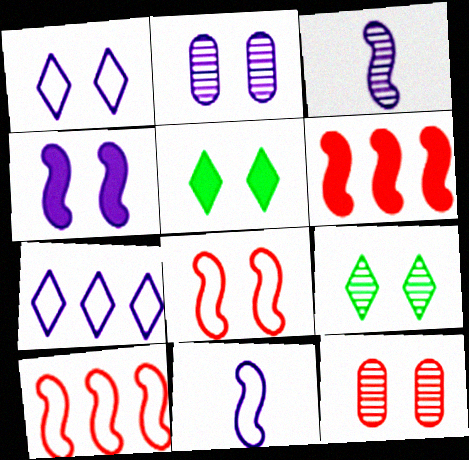[[1, 2, 4], 
[2, 5, 8]]